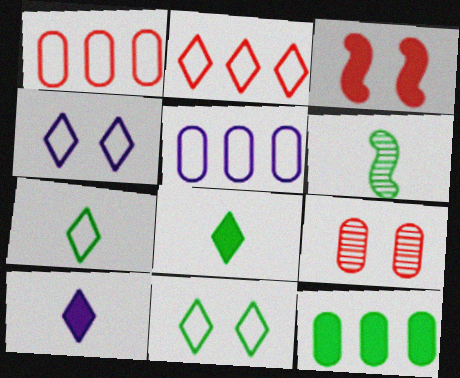[[2, 4, 7], 
[3, 10, 12], 
[6, 11, 12]]